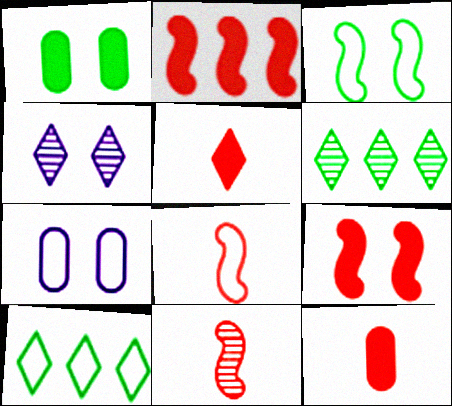[[4, 5, 10], 
[7, 8, 10]]